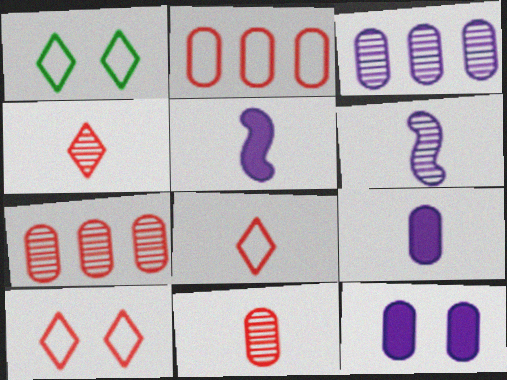[[1, 5, 7]]